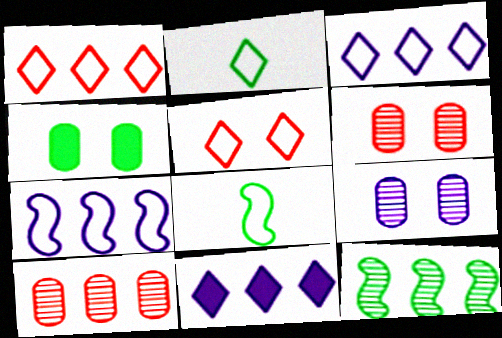[[2, 3, 5], 
[2, 4, 12], 
[6, 8, 11]]